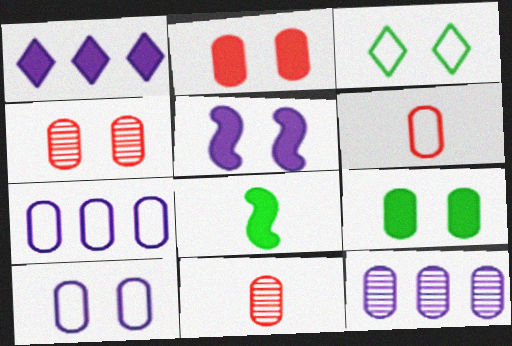[[1, 2, 8], 
[3, 4, 5], 
[4, 9, 10], 
[6, 9, 12], 
[7, 9, 11]]